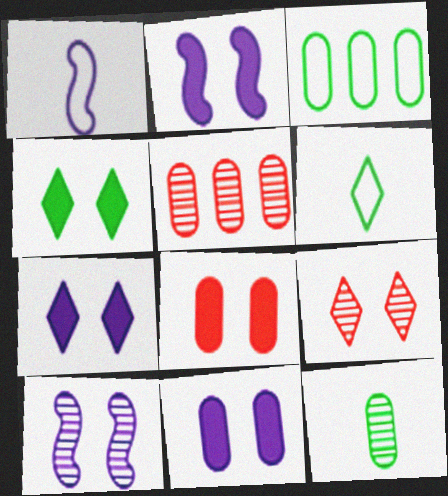[[1, 4, 5], 
[2, 4, 8], 
[2, 5, 6], 
[2, 7, 11]]